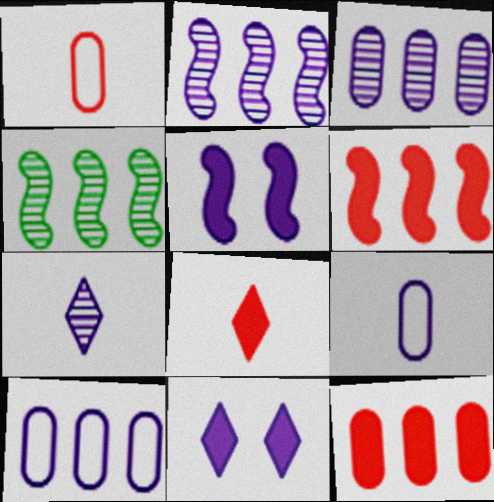[[1, 4, 11], 
[2, 9, 11], 
[5, 7, 10]]